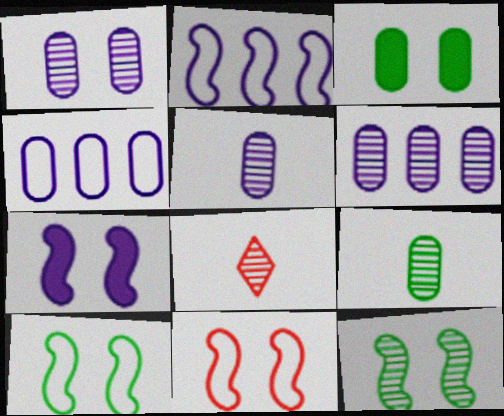[[1, 5, 6], 
[2, 3, 8], 
[6, 8, 12], 
[7, 11, 12]]